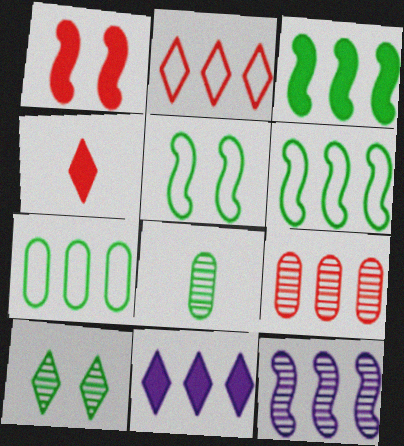[[6, 9, 11]]